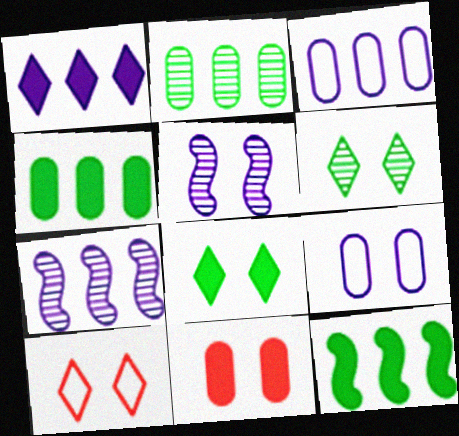[[1, 3, 7]]